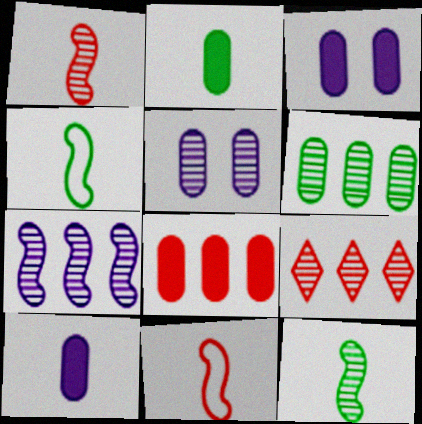[[2, 3, 8], 
[3, 4, 9], 
[5, 9, 12], 
[6, 7, 9]]